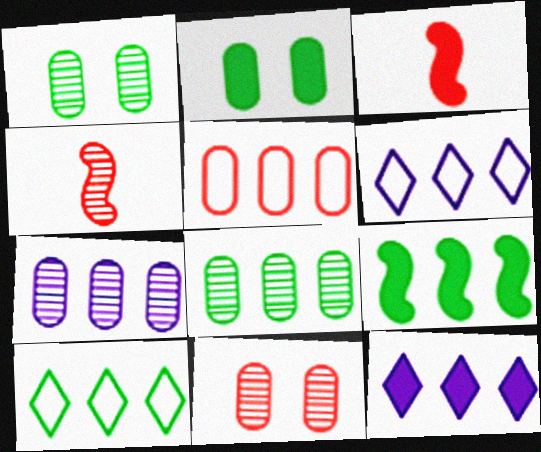[[1, 3, 6], 
[2, 3, 12], 
[2, 4, 6], 
[8, 9, 10]]